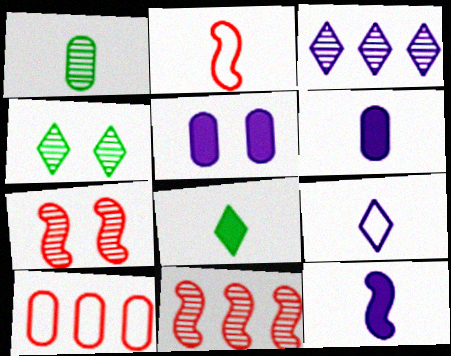[[1, 3, 7], 
[1, 5, 10], 
[4, 10, 12]]